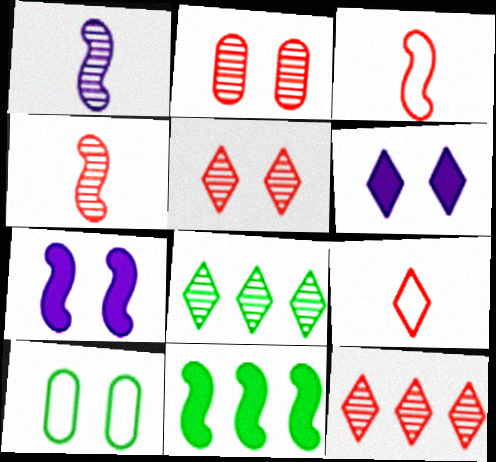[[1, 2, 8], 
[2, 4, 12], 
[5, 7, 10], 
[6, 8, 9]]